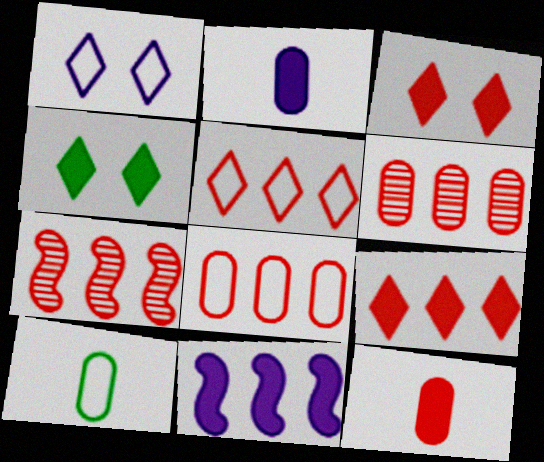[[4, 11, 12], 
[7, 8, 9]]